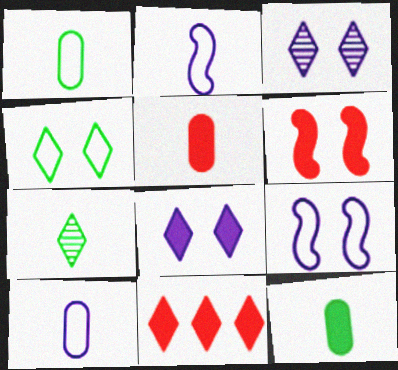[[2, 5, 7], 
[5, 6, 11]]